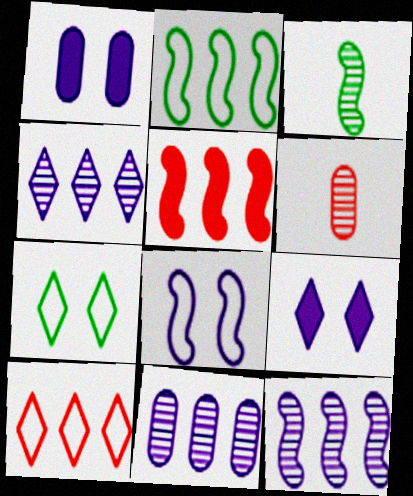[[1, 3, 10], 
[2, 5, 12], 
[2, 6, 9], 
[3, 5, 8], 
[4, 11, 12]]